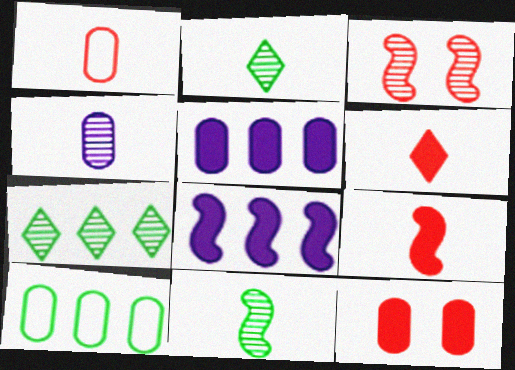[[3, 4, 7], 
[4, 10, 12]]